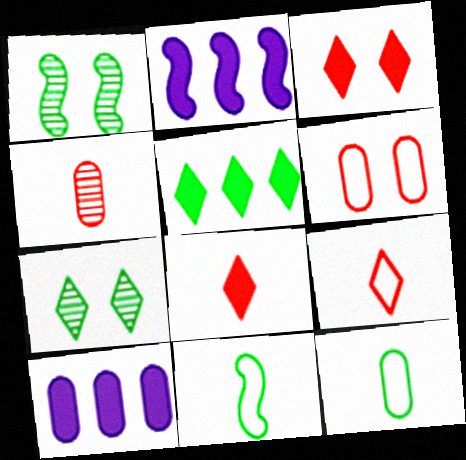[[1, 5, 12], 
[1, 9, 10]]